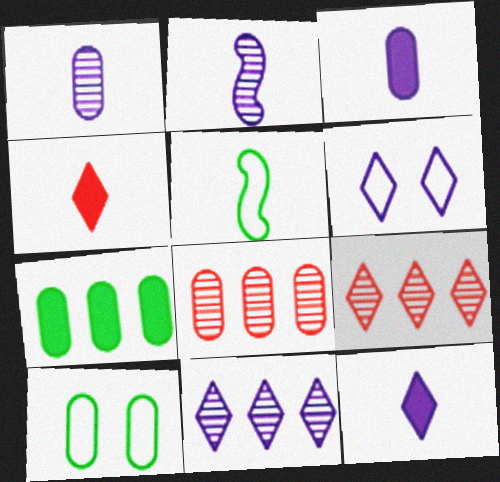[[1, 4, 5], 
[3, 8, 10], 
[6, 11, 12]]